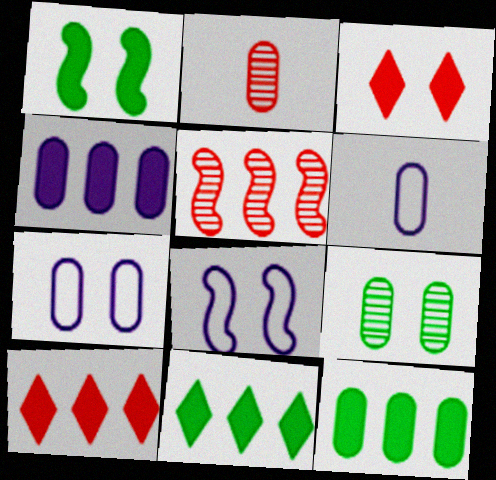[[2, 7, 12], 
[2, 8, 11], 
[3, 8, 9]]